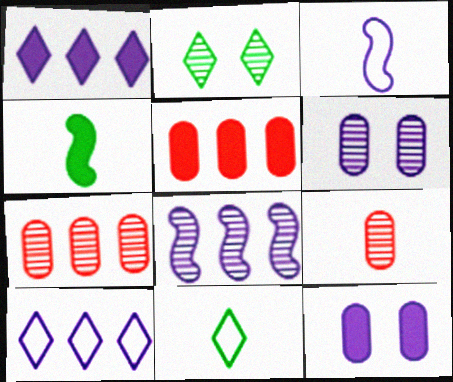[[1, 3, 6], 
[2, 3, 5], 
[2, 8, 9]]